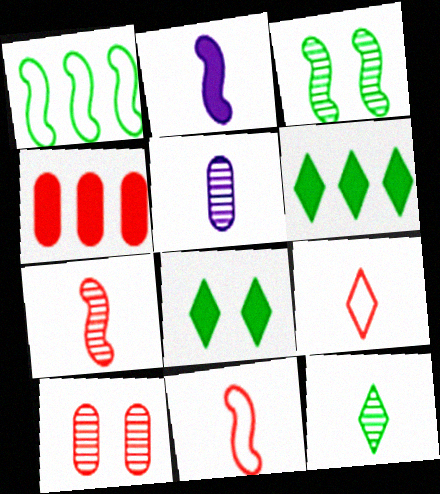[[2, 4, 8], 
[5, 7, 12]]